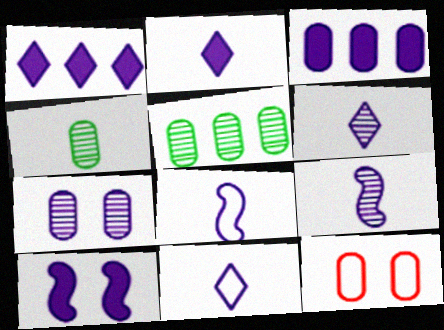[[1, 7, 8], 
[2, 3, 10], 
[2, 6, 11], 
[3, 4, 12]]